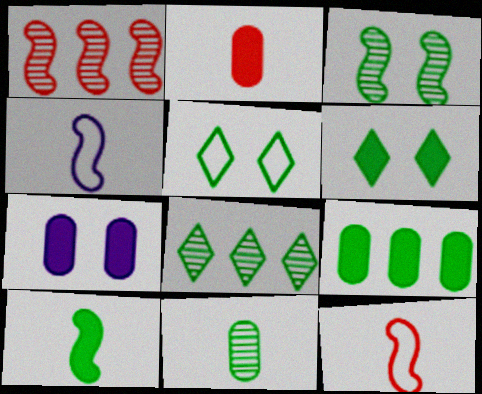[[2, 7, 9], 
[3, 8, 11], 
[6, 9, 10], 
[7, 8, 12]]